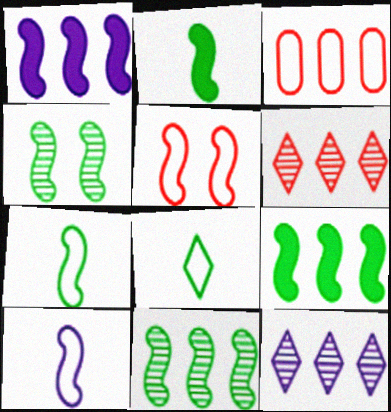[[3, 9, 12], 
[4, 7, 9]]